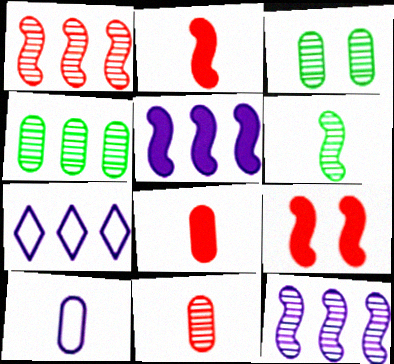[[2, 3, 7]]